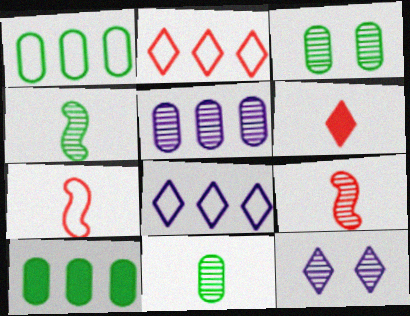[[7, 10, 12]]